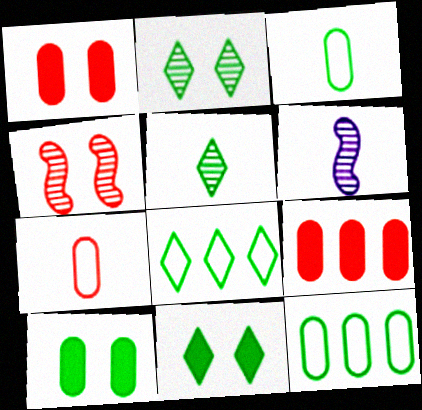[[1, 6, 8], 
[5, 8, 11]]